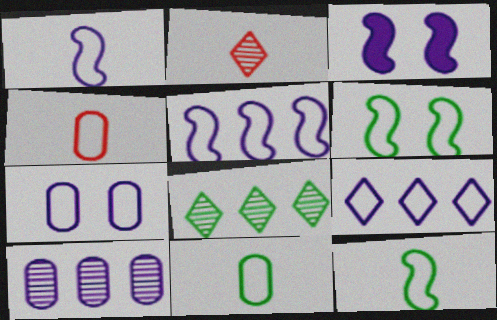[[1, 7, 9], 
[3, 4, 8], 
[4, 6, 9]]